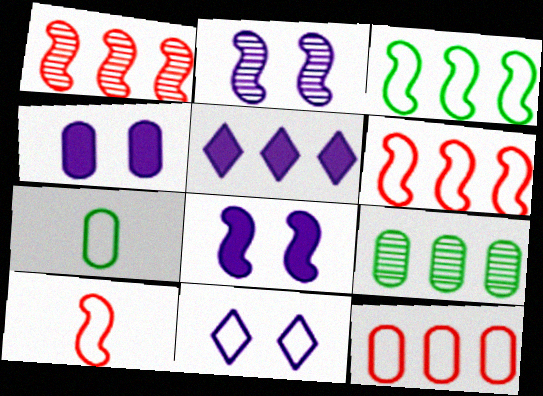[[2, 4, 11], 
[5, 6, 9], 
[6, 7, 11]]